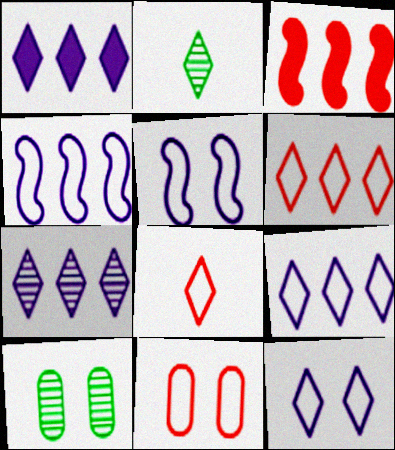[[1, 7, 9]]